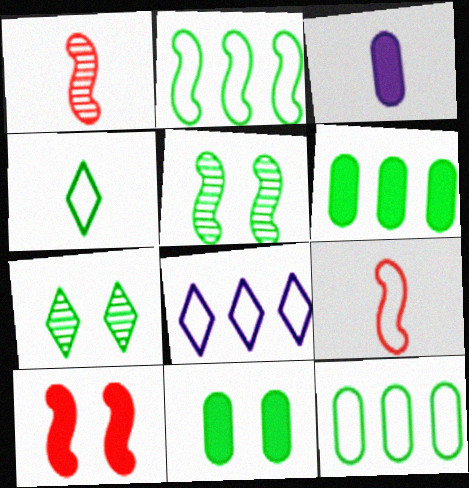[[1, 3, 4], 
[1, 8, 11], 
[4, 5, 6]]